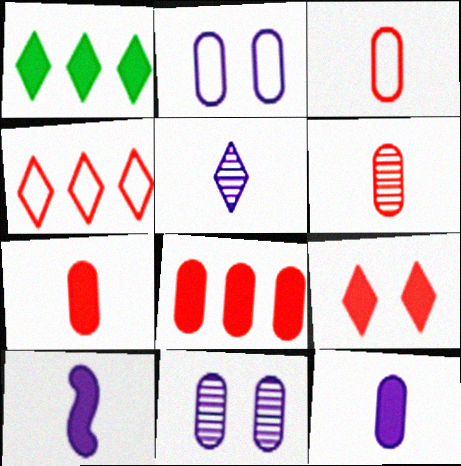[[3, 6, 7]]